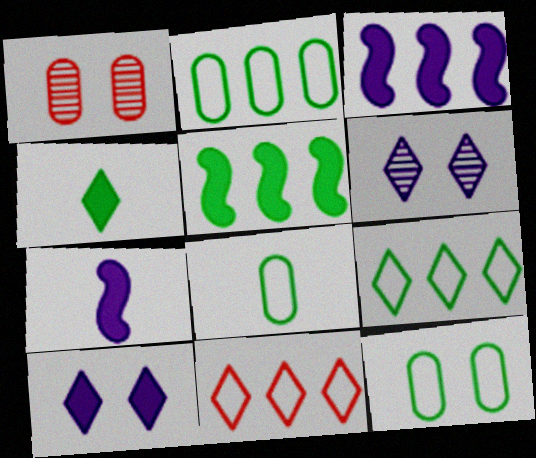[[1, 7, 9], 
[2, 8, 12], 
[4, 6, 11]]